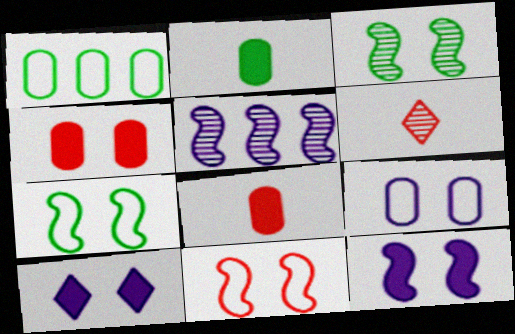[[1, 6, 12], 
[3, 11, 12]]